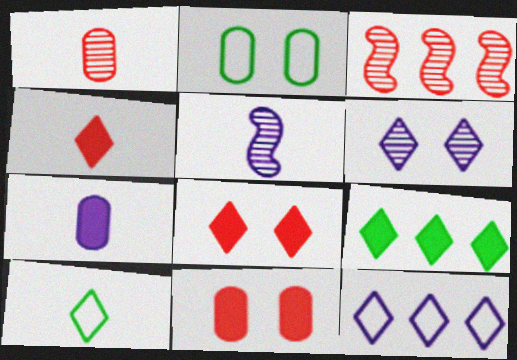[]